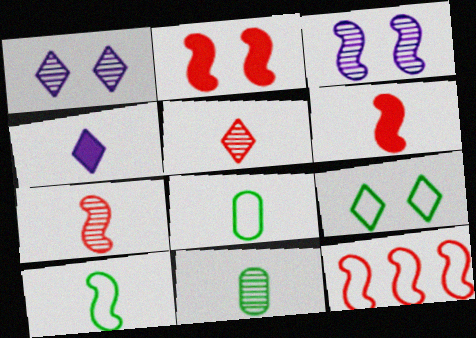[[2, 7, 12], 
[4, 7, 8]]